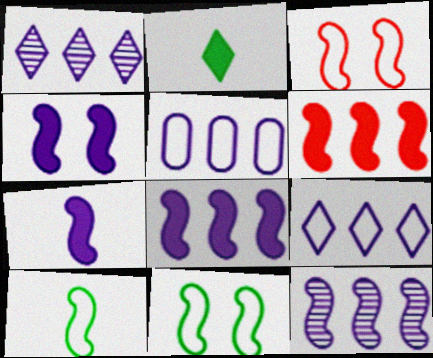[[1, 5, 8], 
[4, 7, 8]]